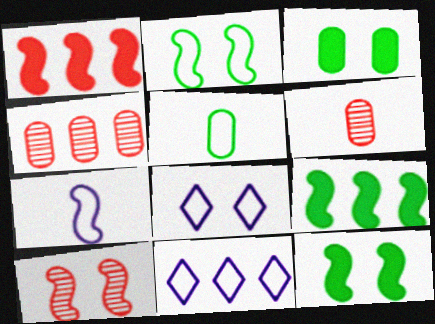[[3, 8, 10], 
[4, 9, 11], 
[6, 8, 9], 
[6, 11, 12], 
[7, 9, 10]]